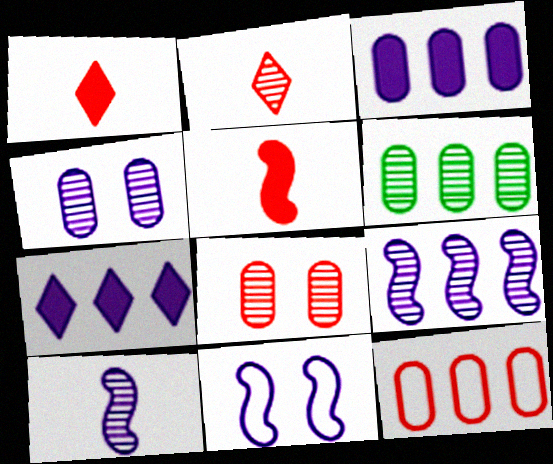[[1, 6, 11], 
[3, 6, 12]]